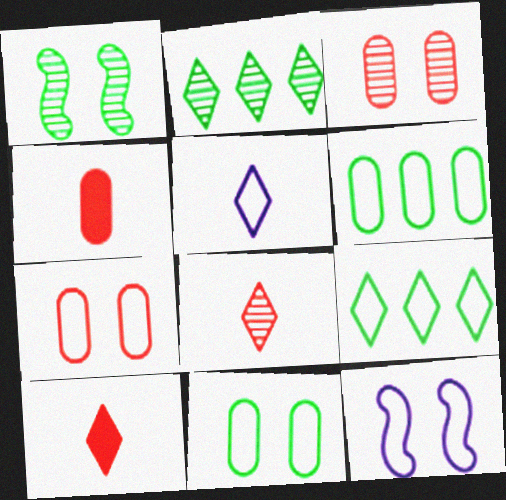[[2, 4, 12]]